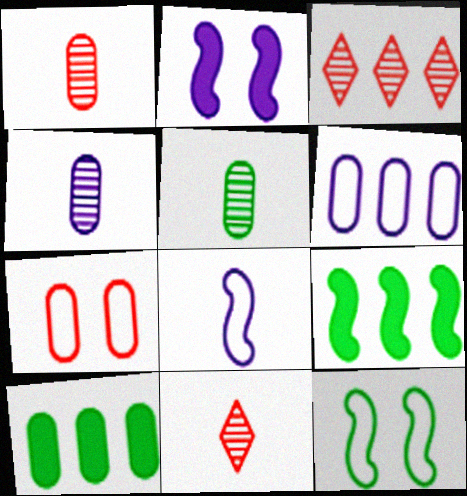[[1, 4, 5], 
[3, 6, 9], 
[4, 7, 10]]